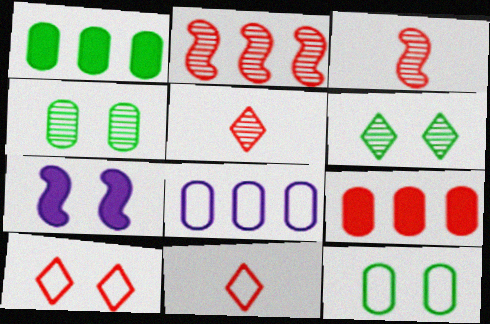[[3, 9, 10], 
[4, 7, 10]]